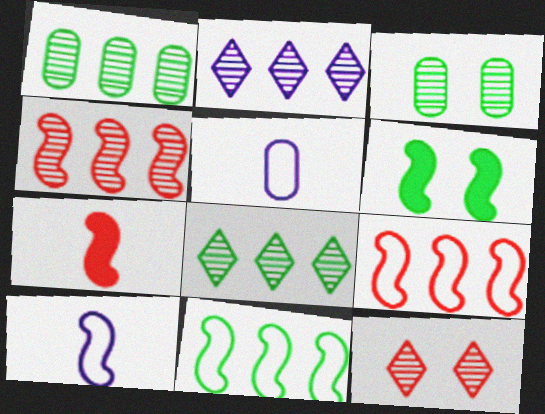[[1, 2, 4], 
[4, 6, 10]]